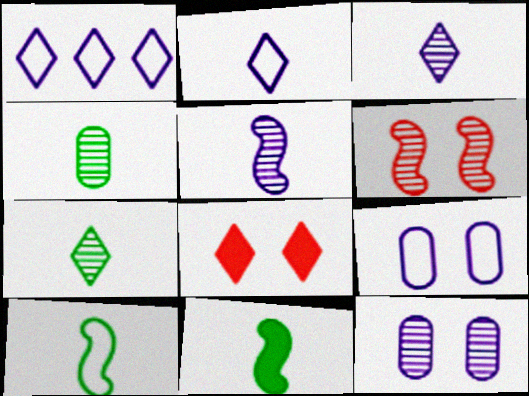[[1, 7, 8]]